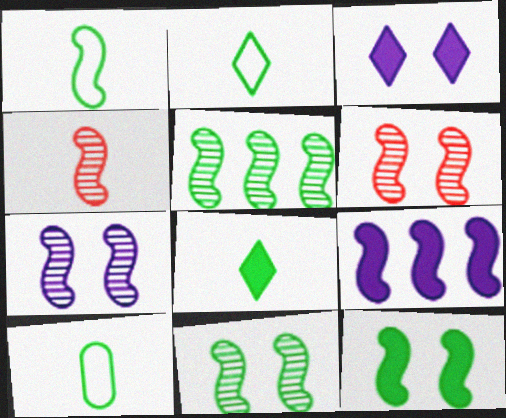[[1, 2, 10], 
[1, 5, 12], 
[1, 6, 9], 
[4, 5, 7], 
[6, 7, 11]]